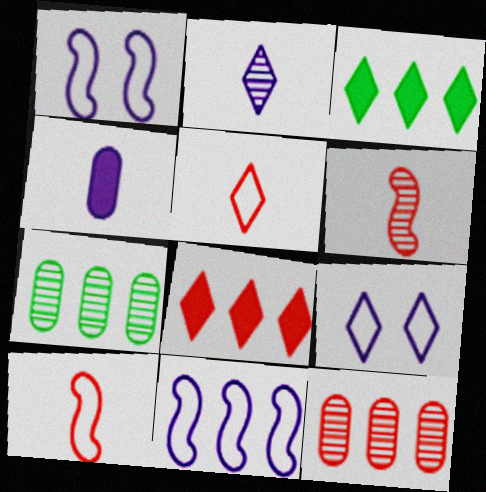[[3, 11, 12], 
[7, 8, 11]]